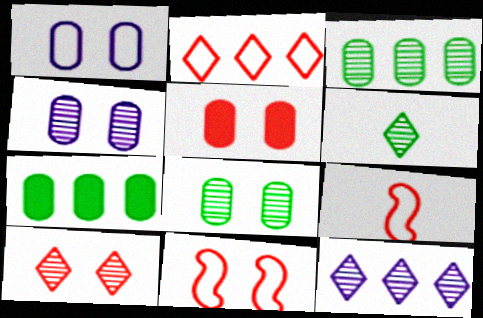[[1, 5, 8], 
[5, 10, 11], 
[6, 10, 12]]